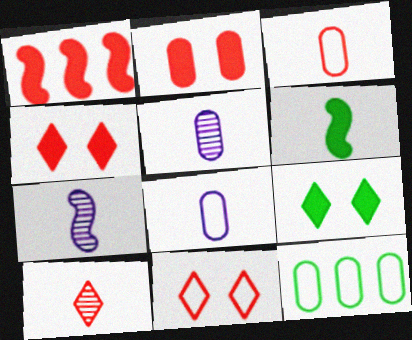[[2, 5, 12], 
[4, 7, 12], 
[6, 8, 10]]